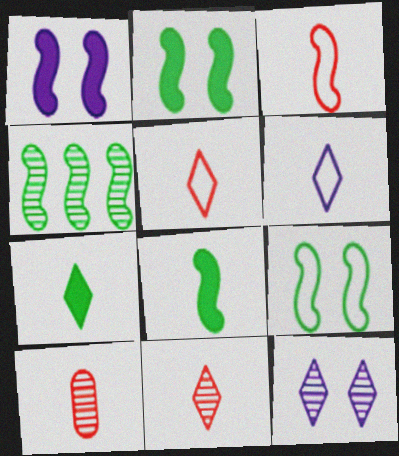[[1, 3, 4], 
[4, 8, 9], 
[4, 10, 12], 
[6, 7, 11], 
[6, 8, 10]]